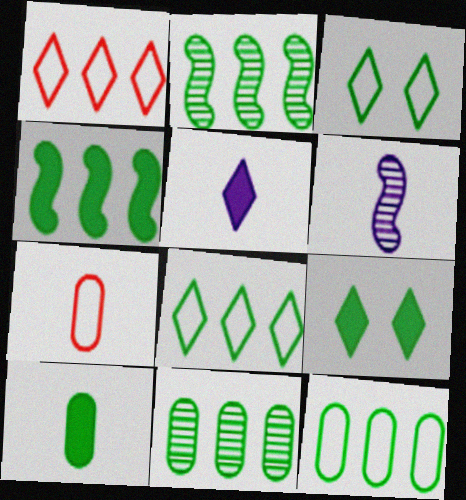[[2, 3, 10], 
[4, 8, 11], 
[4, 9, 10]]